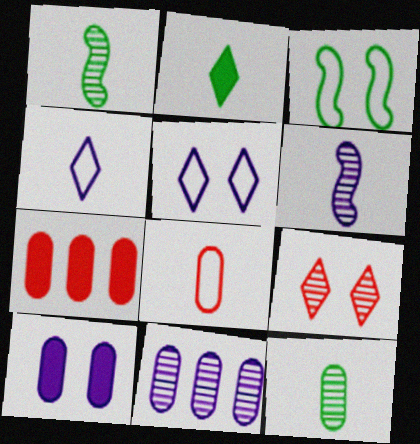[[1, 5, 7], 
[1, 9, 11], 
[2, 6, 8], 
[3, 9, 10]]